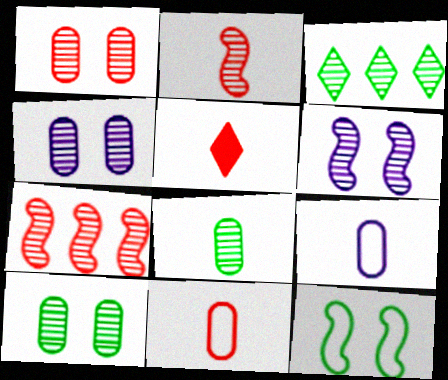[[1, 4, 10], 
[2, 3, 4], 
[2, 5, 11]]